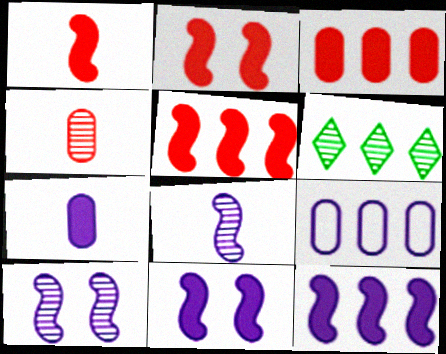[[1, 2, 5], 
[4, 6, 10], 
[5, 6, 9]]